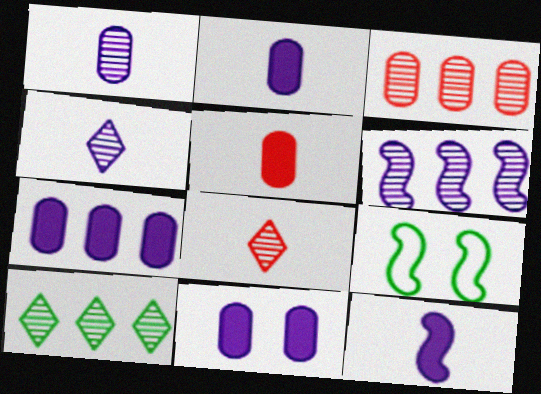[[2, 7, 11], 
[3, 6, 10], 
[7, 8, 9]]